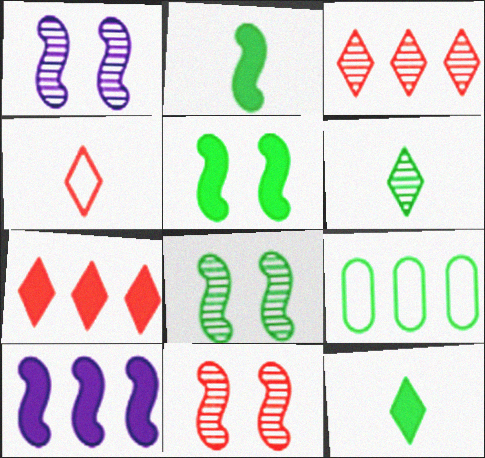[[1, 8, 11], 
[3, 9, 10], 
[5, 6, 9], 
[8, 9, 12]]